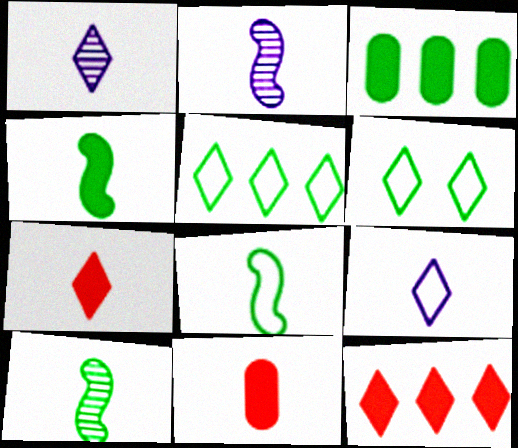[[1, 6, 12], 
[1, 8, 11], 
[3, 6, 10], 
[4, 8, 10], 
[9, 10, 11]]